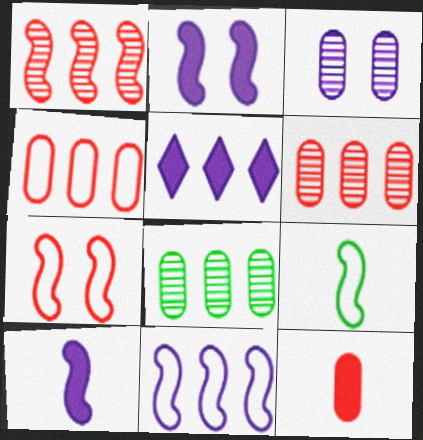[[1, 2, 9], 
[7, 9, 11]]